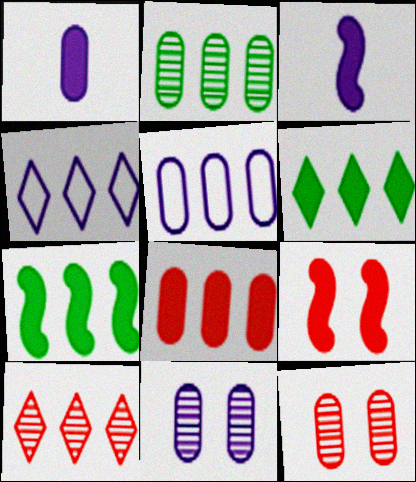[[1, 5, 11], 
[1, 6, 9], 
[2, 5, 8], 
[3, 4, 11], 
[3, 7, 9], 
[4, 6, 10], 
[5, 7, 10]]